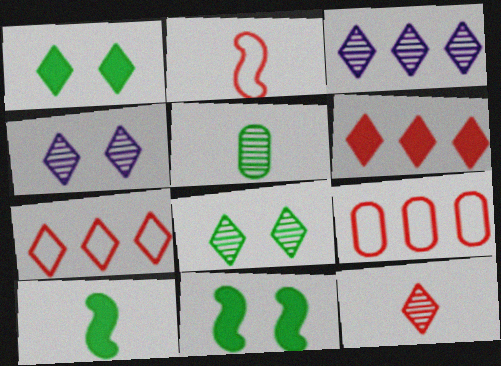[[3, 8, 12], 
[4, 9, 10]]